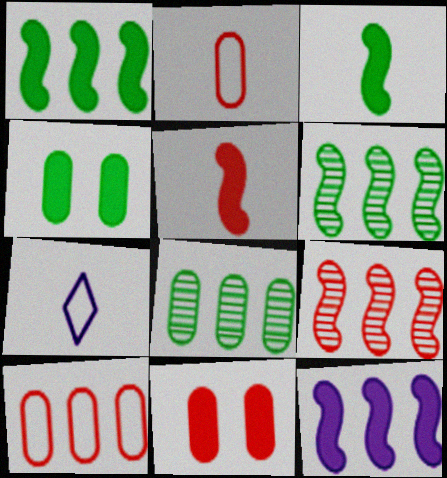[[4, 7, 9], 
[6, 7, 11]]